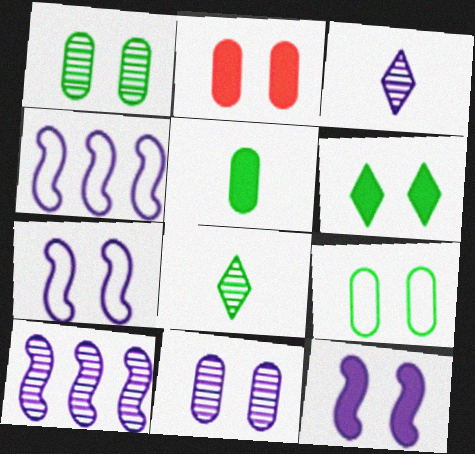[[2, 4, 8], 
[2, 6, 12], 
[2, 9, 11], 
[3, 10, 11]]